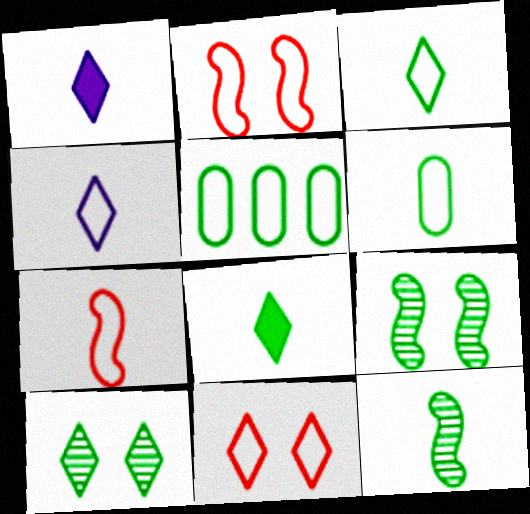[[2, 4, 5], 
[4, 6, 7], 
[5, 8, 9], 
[6, 8, 12]]